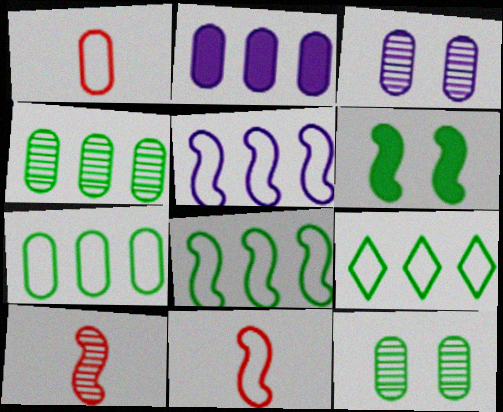[[1, 2, 12], 
[5, 6, 10], 
[7, 8, 9]]